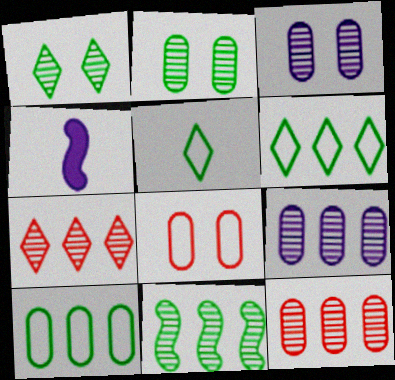[[7, 9, 11]]